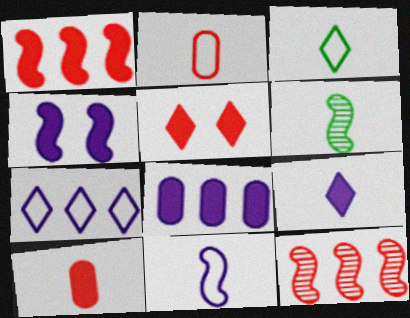[[1, 5, 10], 
[2, 3, 11], 
[2, 5, 12], 
[2, 6, 9], 
[4, 8, 9]]